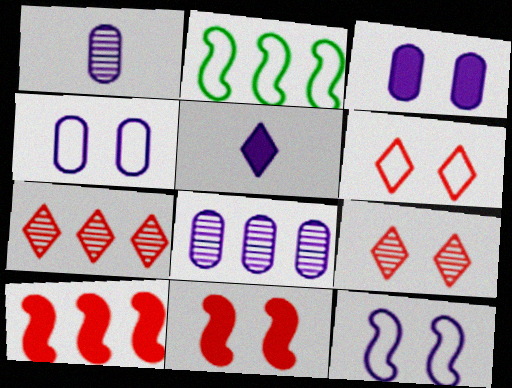[[5, 8, 12]]